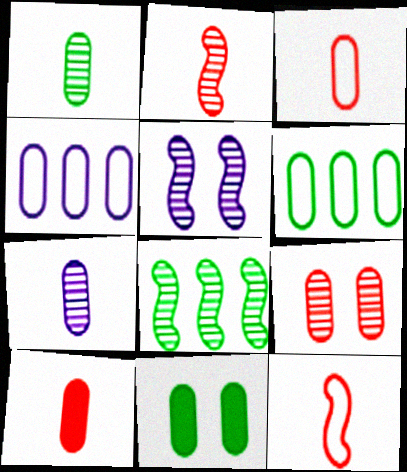[[1, 6, 11], 
[2, 5, 8]]